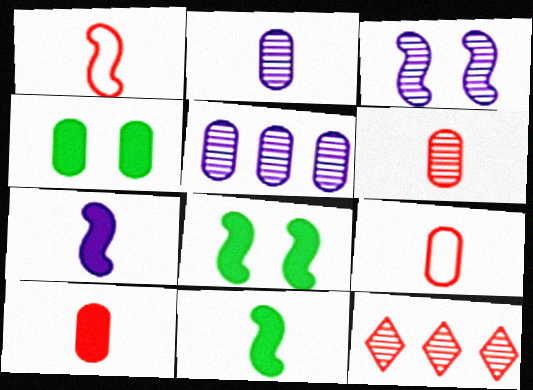[[4, 5, 9], 
[6, 9, 10]]